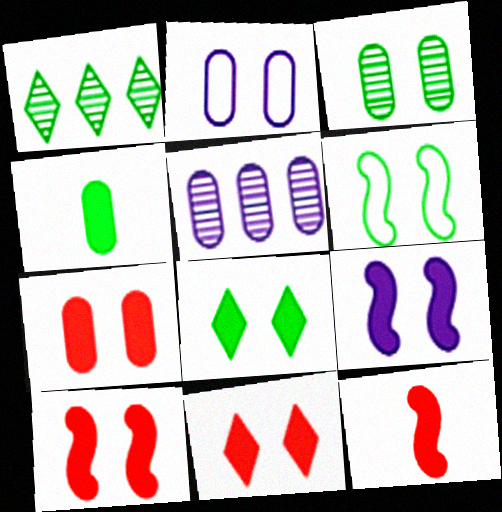[[1, 2, 12], 
[1, 4, 6], 
[2, 3, 7], 
[3, 6, 8], 
[7, 8, 9], 
[7, 10, 11]]